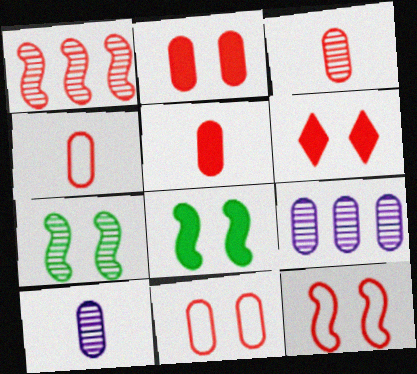[[1, 4, 6], 
[3, 4, 5]]